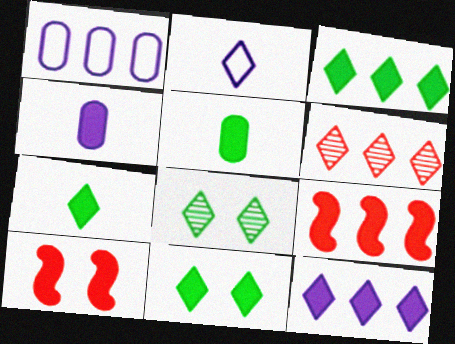[[2, 6, 11], 
[3, 4, 10], 
[3, 7, 11], 
[4, 9, 11], 
[5, 10, 12]]